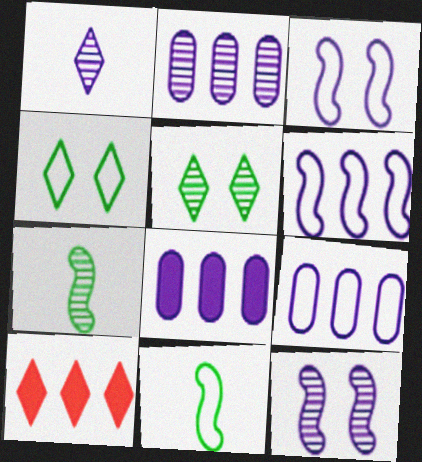[[1, 2, 12], 
[1, 3, 8], 
[1, 4, 10], 
[2, 8, 9]]